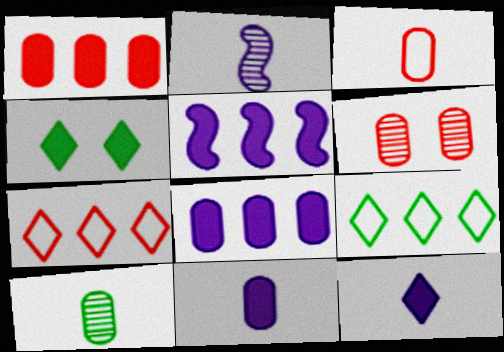[[1, 3, 6], 
[3, 10, 11]]